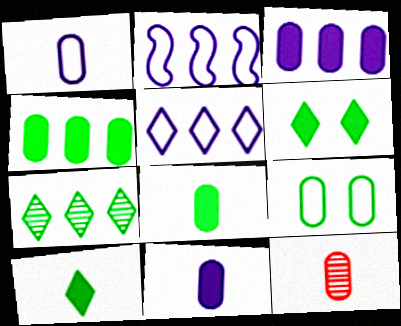[[1, 8, 12], 
[2, 6, 12], 
[3, 9, 12]]